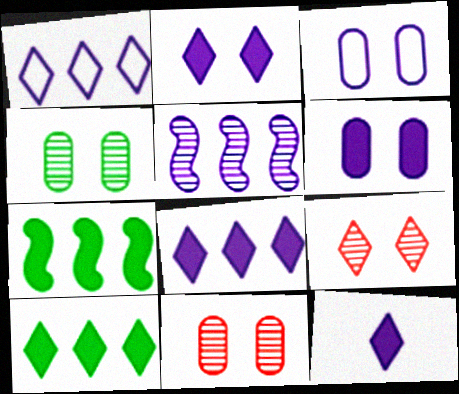[[2, 8, 12], 
[3, 5, 12]]